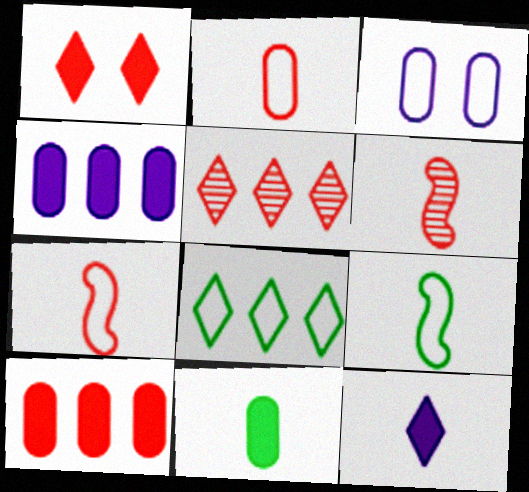[[3, 7, 8]]